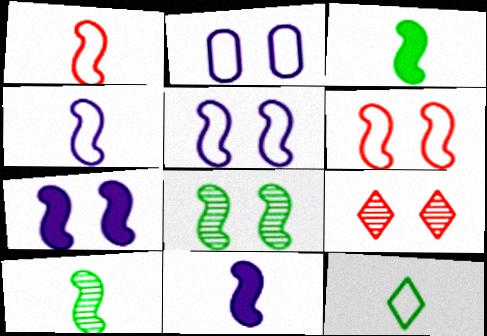[[1, 10, 11], 
[6, 7, 8]]